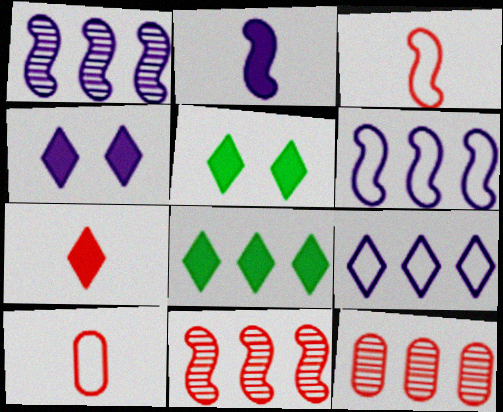[[1, 5, 10], 
[4, 7, 8], 
[6, 8, 12]]